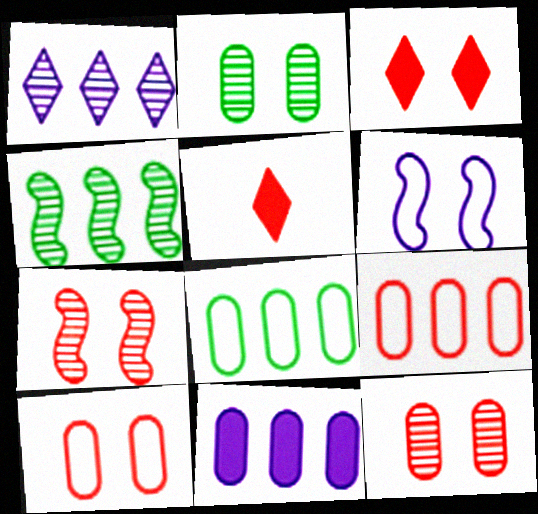[[2, 3, 6], 
[3, 7, 10], 
[5, 7, 9]]